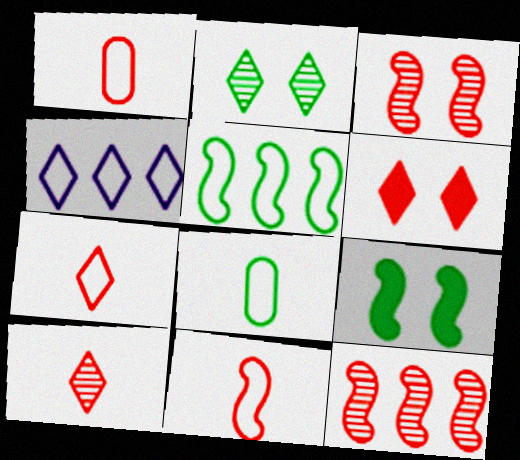[[1, 6, 12], 
[1, 7, 11]]